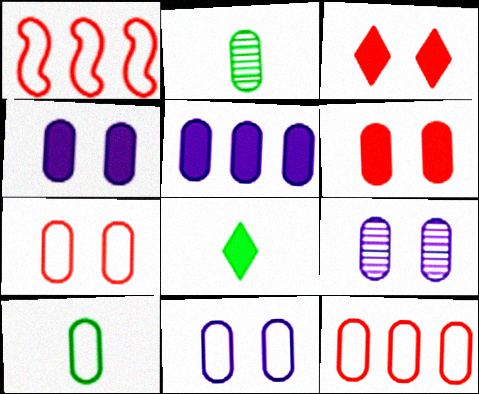[[1, 8, 9], 
[2, 4, 12], 
[2, 5, 7], 
[4, 9, 11], 
[10, 11, 12]]